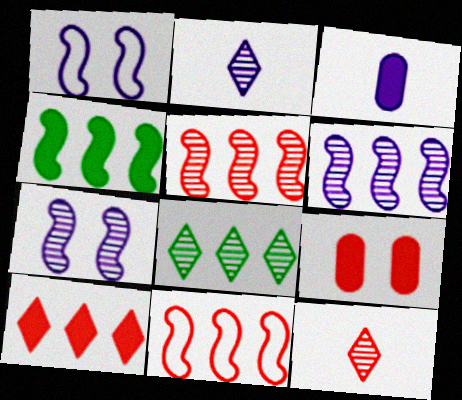[[4, 6, 11], 
[9, 11, 12]]